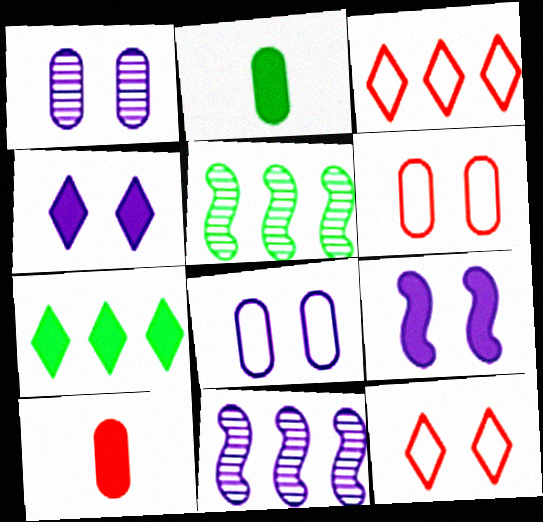[[2, 11, 12], 
[7, 9, 10]]